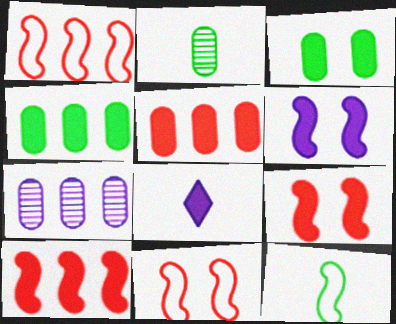[[3, 8, 10], 
[4, 8, 9]]